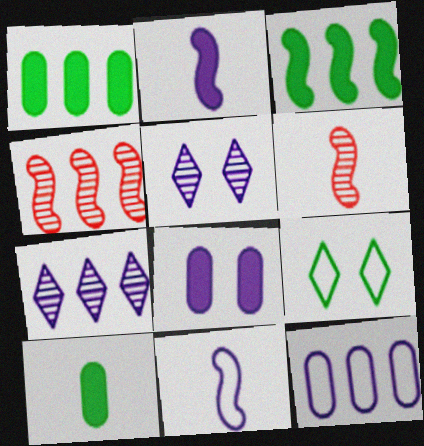[[2, 5, 12], 
[7, 8, 11]]